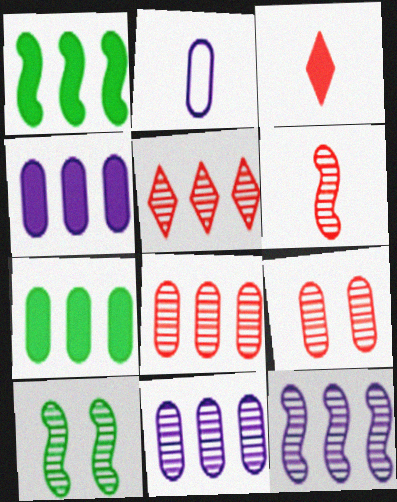[[2, 7, 9], 
[5, 6, 9], 
[6, 10, 12]]